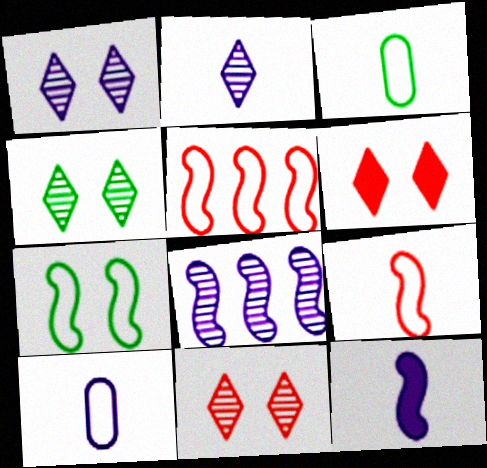[[1, 4, 11], 
[2, 10, 12], 
[3, 6, 8]]